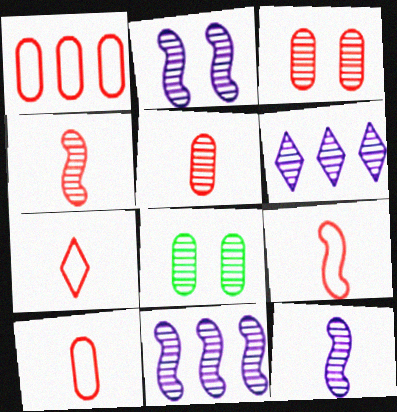[[2, 11, 12], 
[4, 6, 8], 
[7, 9, 10]]